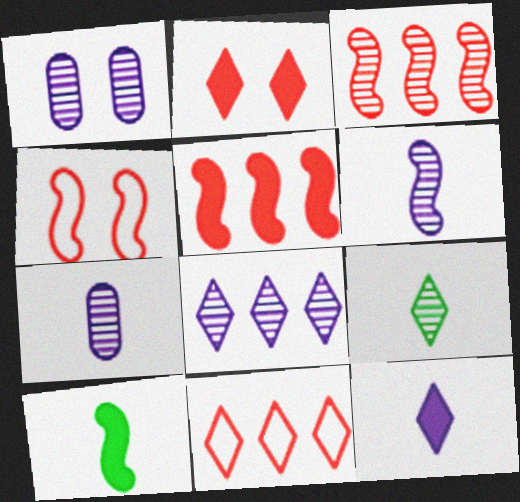[[1, 3, 9], 
[1, 6, 8], 
[1, 10, 11]]